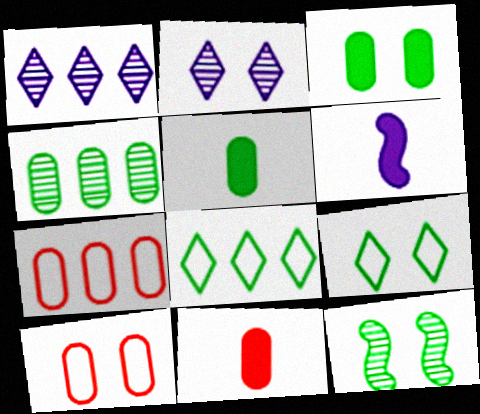[[3, 9, 12], 
[5, 8, 12]]